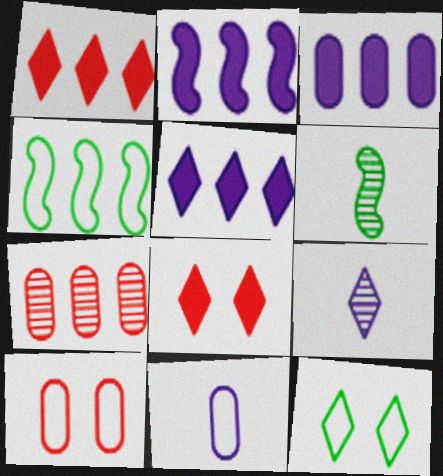[[1, 9, 12], 
[2, 3, 5], 
[4, 5, 7], 
[5, 6, 10]]